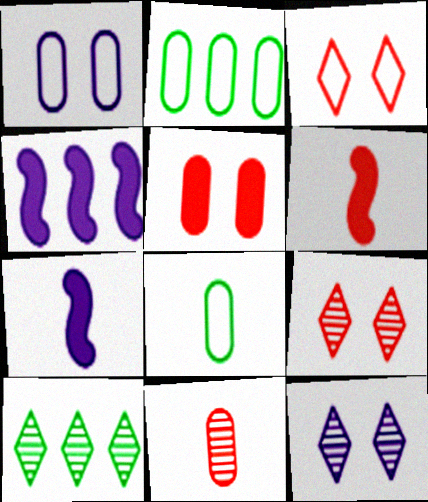[[1, 6, 10], 
[2, 6, 12], 
[2, 7, 9], 
[4, 8, 9]]